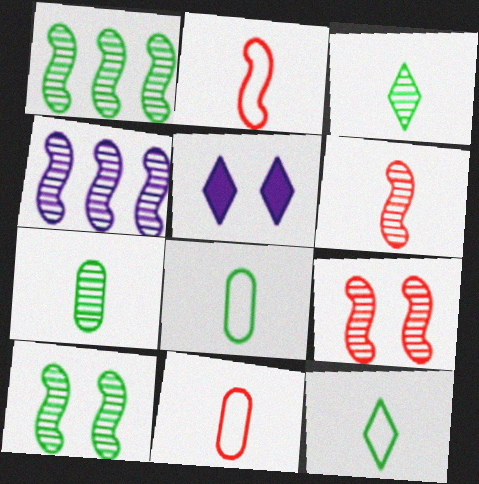[[1, 5, 11], 
[4, 6, 10]]